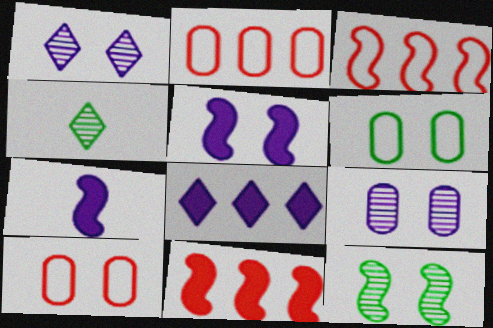[[2, 4, 5], 
[3, 7, 12]]